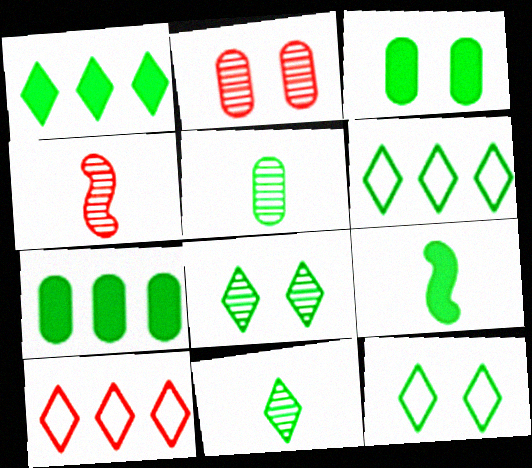[[1, 3, 9], 
[1, 11, 12]]